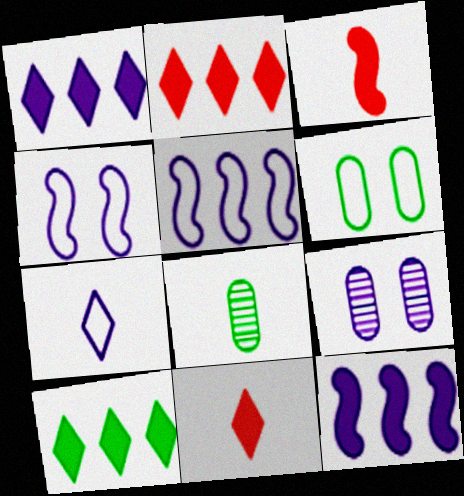[[1, 2, 10], 
[2, 4, 8], 
[3, 7, 8], 
[7, 9, 12]]